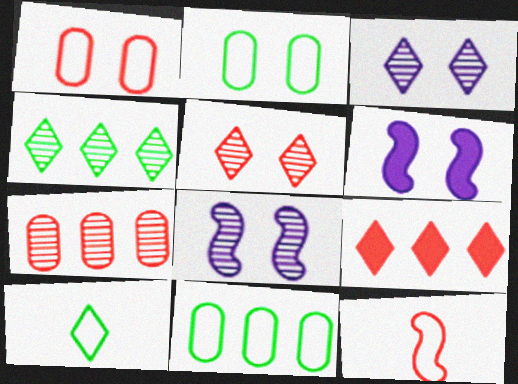[[2, 5, 6], 
[3, 9, 10], 
[6, 7, 10]]